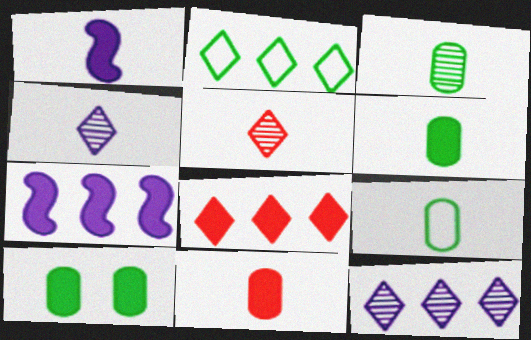[[1, 5, 9], 
[1, 8, 10], 
[2, 8, 12], 
[3, 6, 9]]